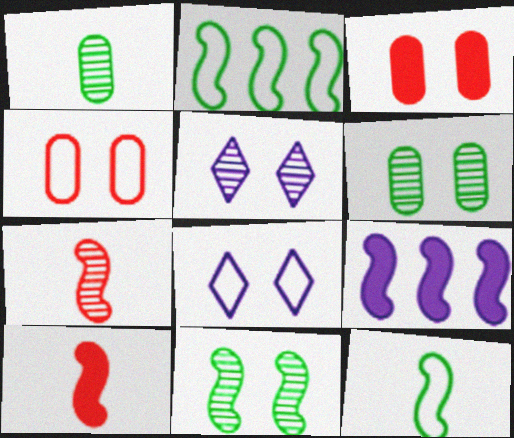[[3, 8, 11]]